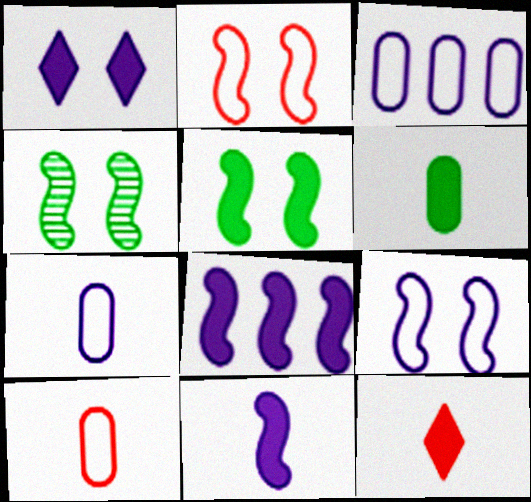[[3, 4, 12], 
[6, 11, 12]]